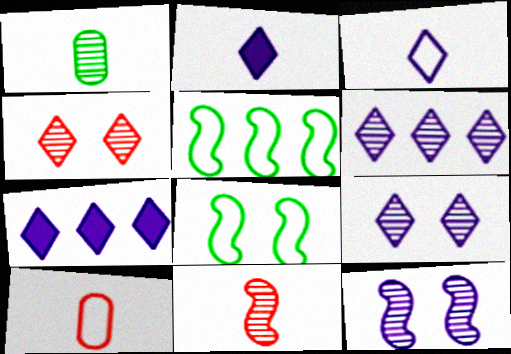[[3, 7, 9]]